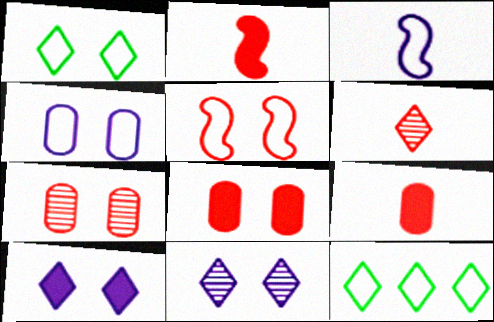[[1, 4, 5], 
[6, 10, 12]]